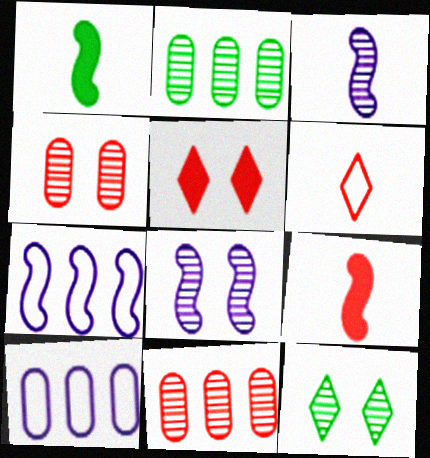[[3, 11, 12], 
[4, 8, 12], 
[9, 10, 12]]